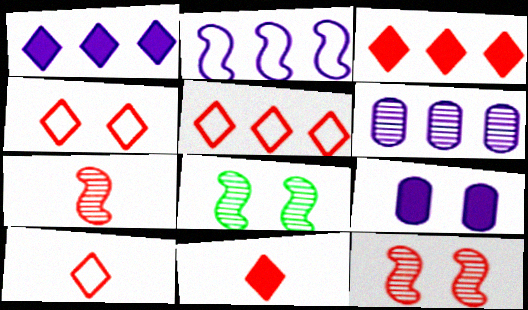[[1, 2, 6], 
[4, 5, 10], 
[4, 8, 9]]